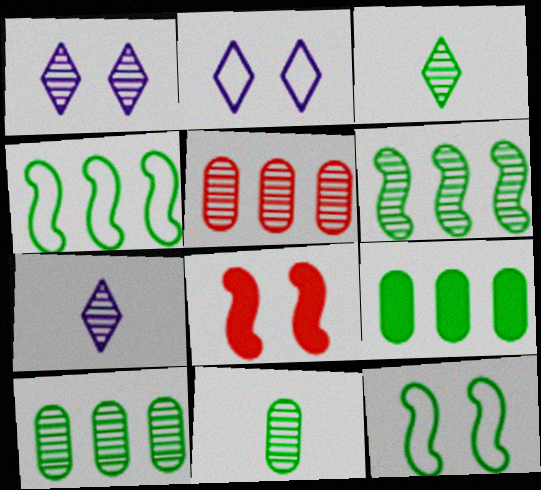[[3, 9, 12]]